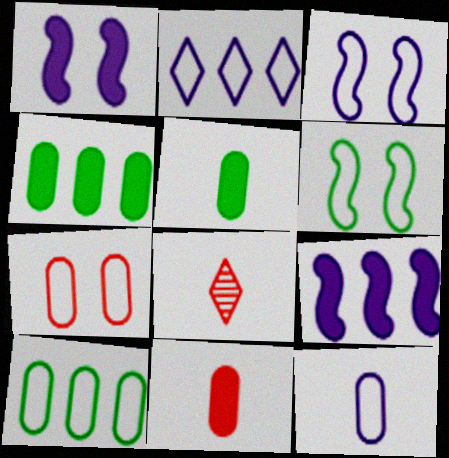[[1, 8, 10], 
[2, 3, 12], 
[3, 4, 8], 
[7, 10, 12]]